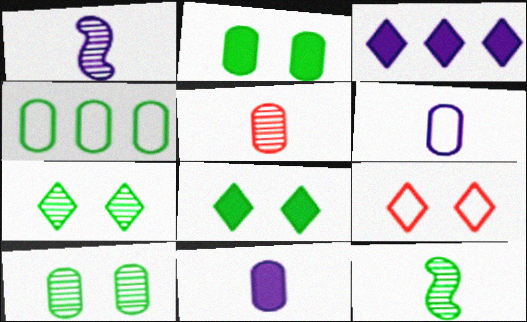[[4, 8, 12]]